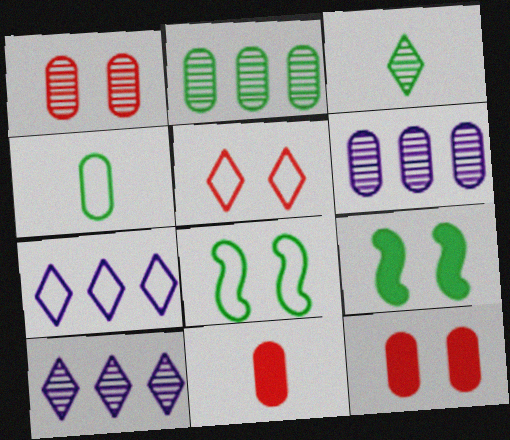[[4, 6, 12], 
[8, 10, 11]]